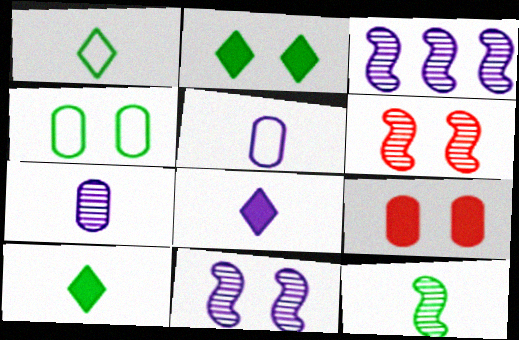[[1, 3, 9], 
[3, 6, 12]]